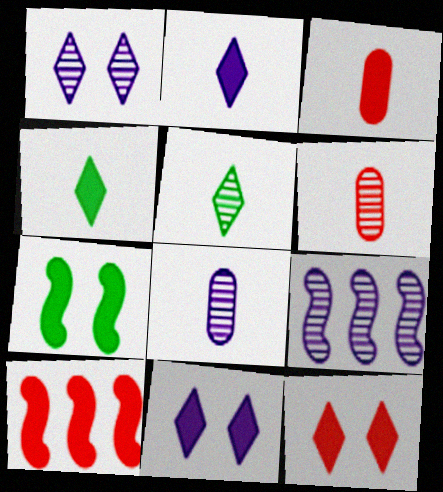[[1, 8, 9], 
[3, 10, 12]]